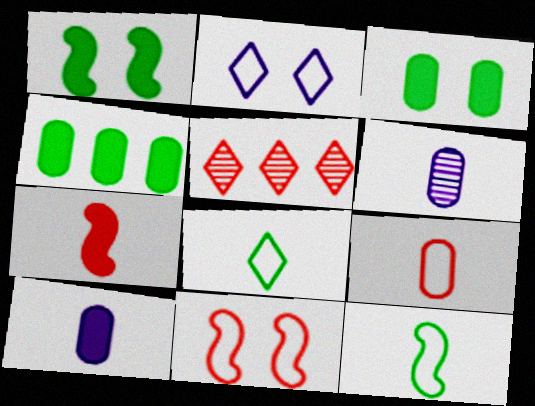[[6, 7, 8]]